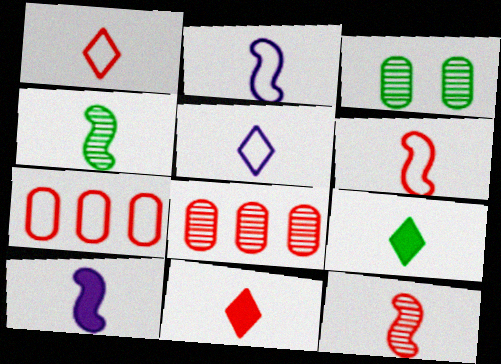[[4, 6, 10]]